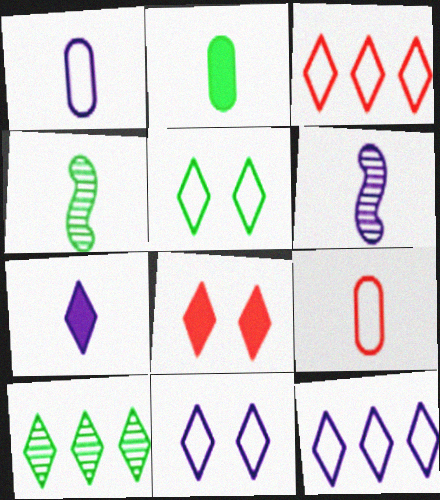[[1, 6, 7], 
[4, 7, 9]]